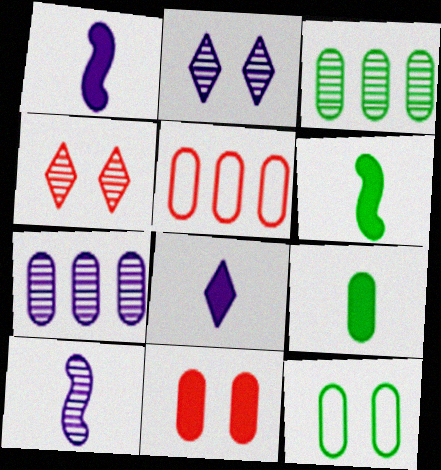[[2, 5, 6], 
[2, 7, 10], 
[3, 4, 10], 
[3, 9, 12]]